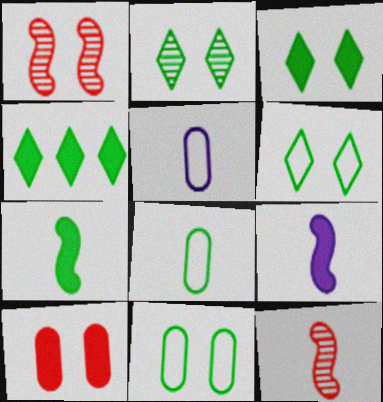[[1, 4, 5], 
[2, 3, 6], 
[4, 9, 10]]